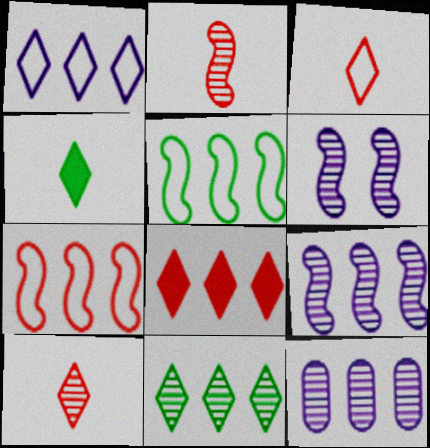[[1, 8, 11], 
[5, 8, 12]]